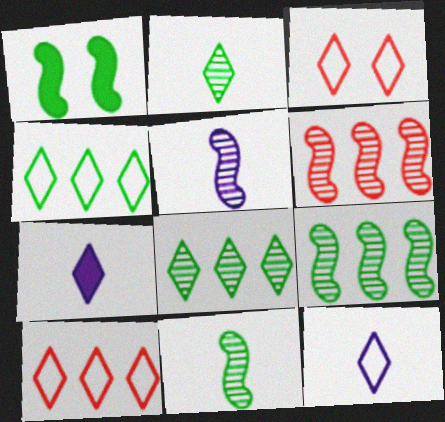[[3, 4, 12], 
[3, 7, 8]]